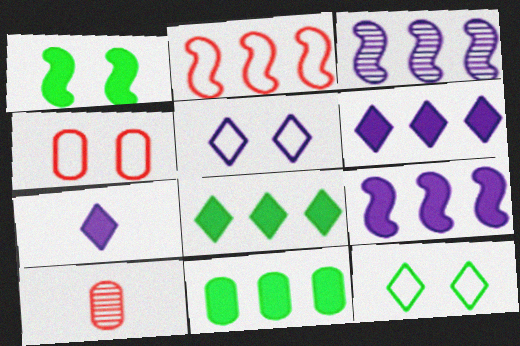[[9, 10, 12]]